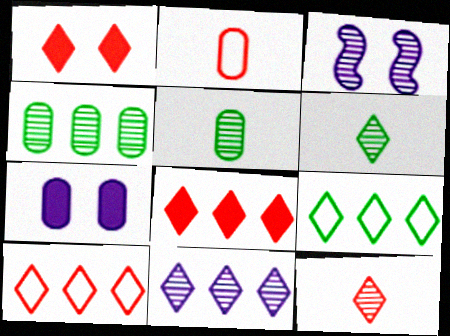[[1, 10, 12], 
[2, 4, 7], 
[3, 4, 12], 
[8, 9, 11]]